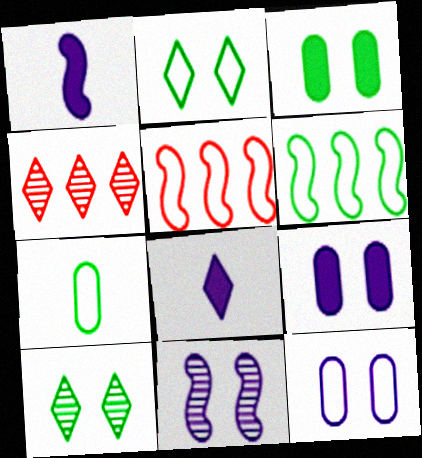[[2, 4, 8], 
[2, 6, 7]]